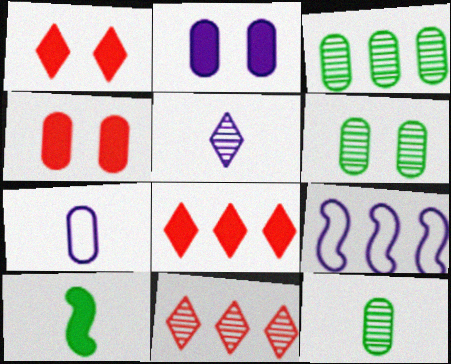[[1, 9, 12], 
[2, 5, 9], 
[2, 8, 10], 
[3, 4, 7], 
[3, 6, 12], 
[3, 8, 9]]